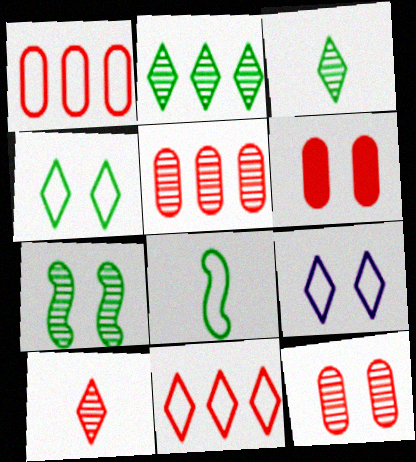[[1, 8, 9], 
[6, 7, 9]]